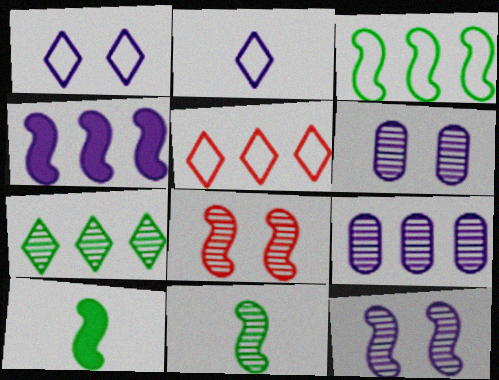[[2, 4, 6], 
[5, 6, 10]]